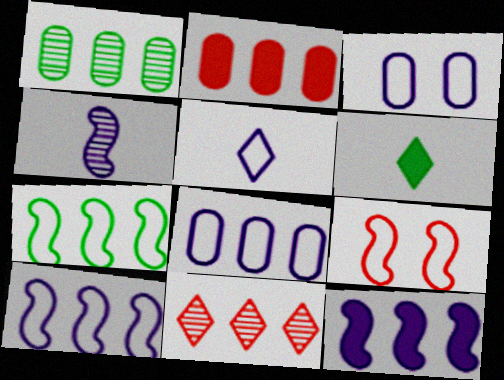[[1, 2, 8], 
[3, 5, 10]]